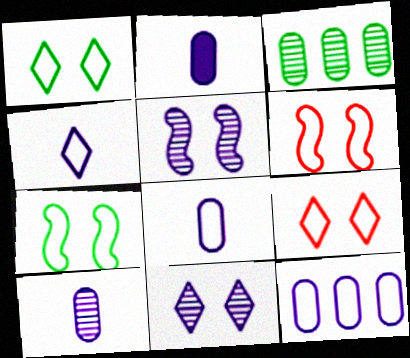[[2, 8, 10]]